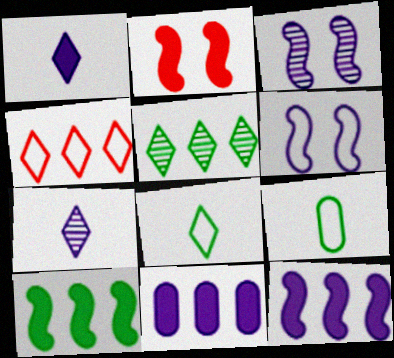[[4, 6, 9], 
[6, 7, 11]]